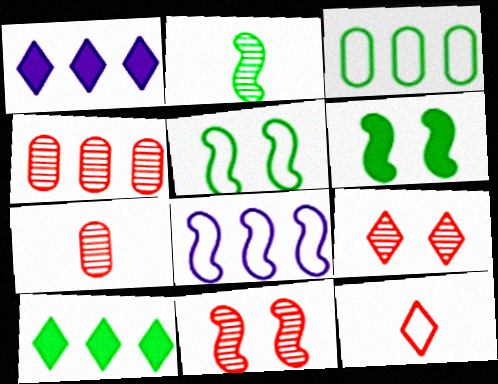[[1, 5, 7], 
[4, 8, 10]]